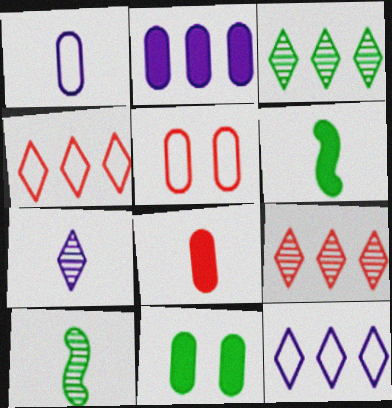[[2, 8, 11]]